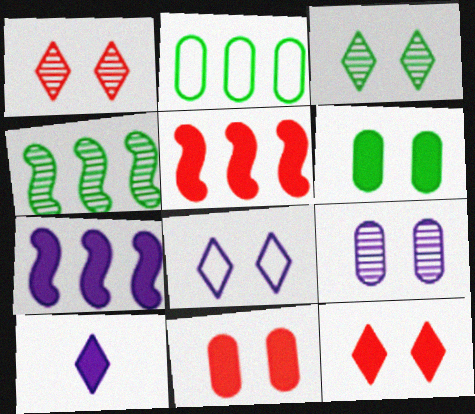[[3, 8, 12], 
[5, 6, 10]]